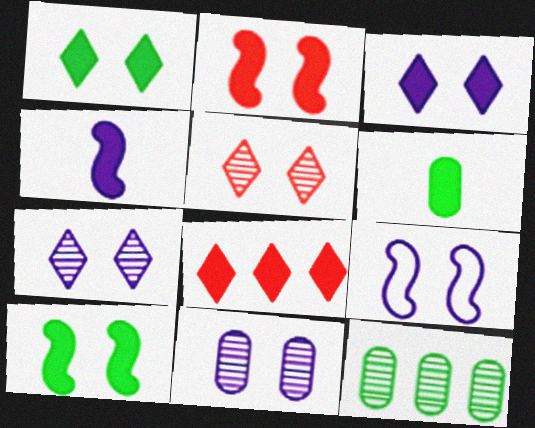[[3, 9, 11]]